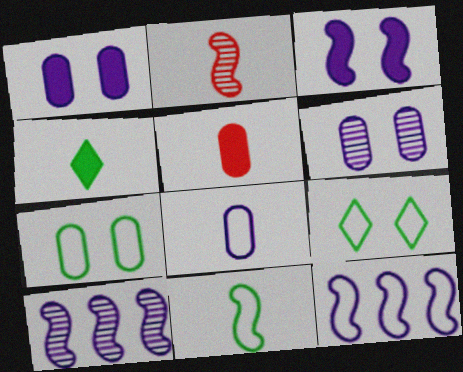[[2, 4, 8], 
[5, 9, 10]]